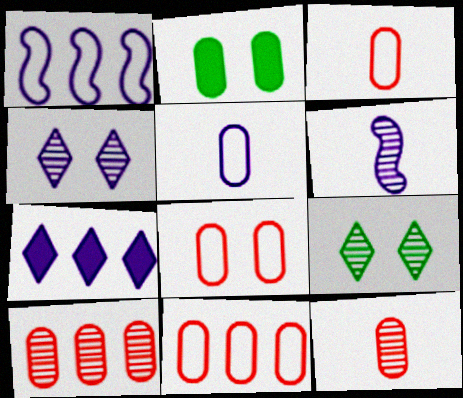[[2, 5, 10], 
[3, 8, 11], 
[6, 9, 10]]